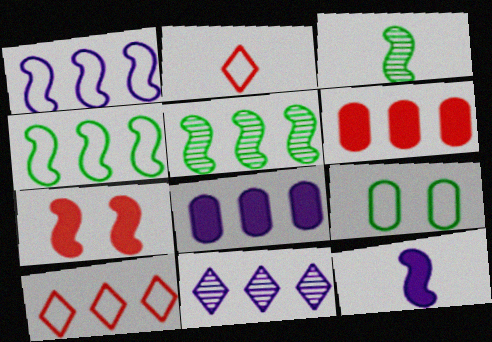[[1, 2, 9], 
[1, 3, 7], 
[1, 8, 11], 
[4, 6, 11], 
[5, 8, 10]]